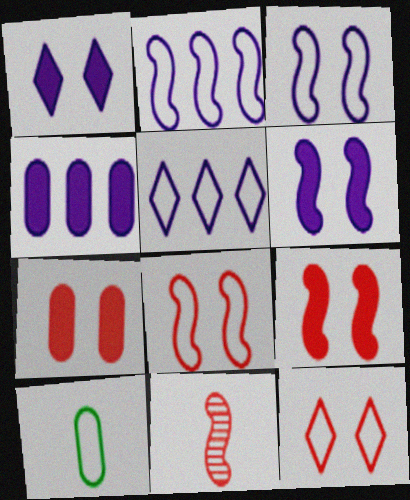[[2, 10, 12], 
[5, 8, 10]]